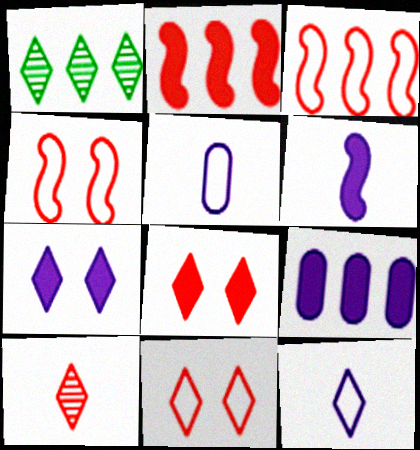[[1, 3, 9], 
[1, 8, 12], 
[6, 7, 9]]